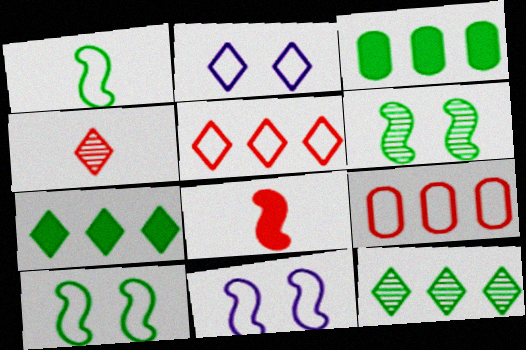[[1, 2, 9], 
[2, 4, 7], 
[3, 4, 11]]